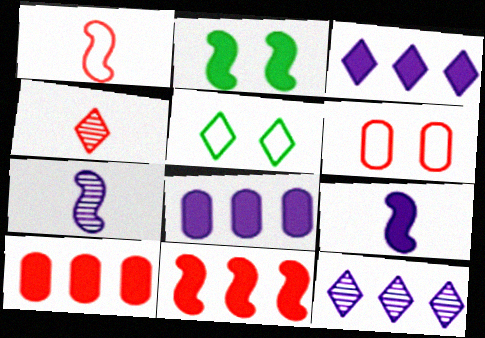[[2, 9, 11], 
[3, 4, 5], 
[4, 6, 11], 
[5, 7, 10]]